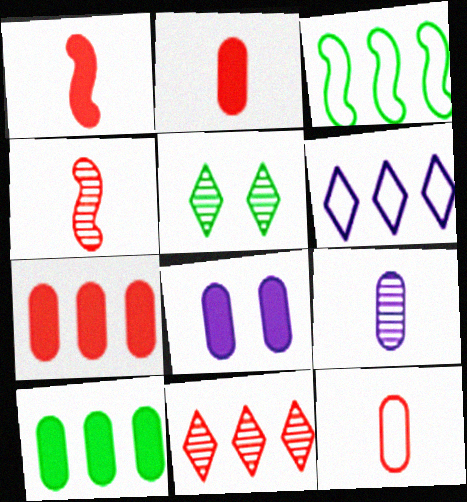[[2, 8, 10]]